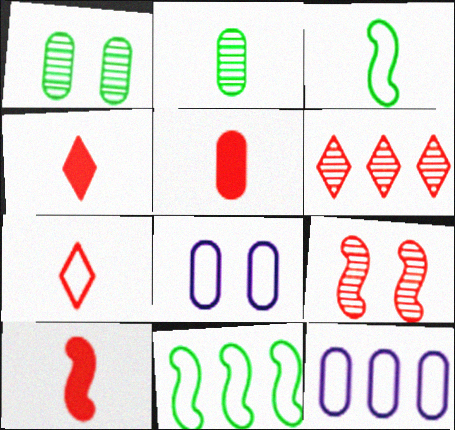[[1, 5, 12], 
[4, 5, 10], 
[7, 8, 11]]